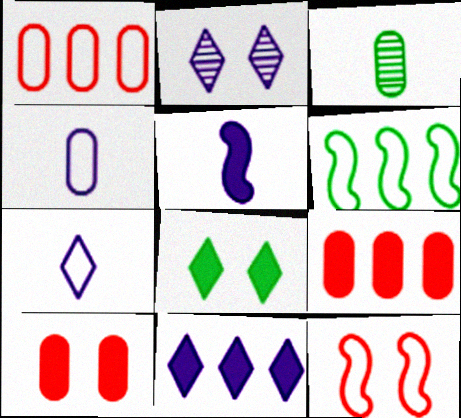[[2, 7, 11], 
[3, 6, 8], 
[3, 11, 12], 
[5, 8, 9]]